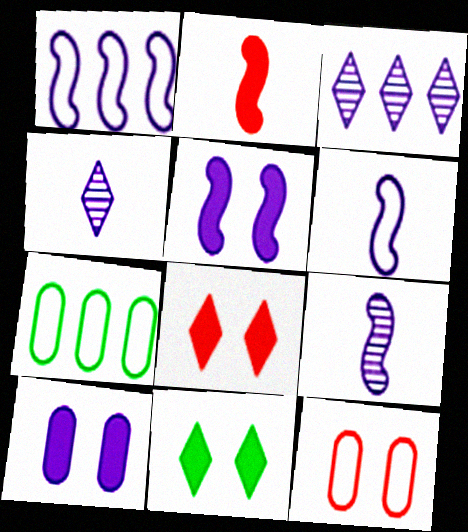[[1, 4, 10], 
[1, 5, 9], 
[3, 6, 10], 
[7, 8, 9]]